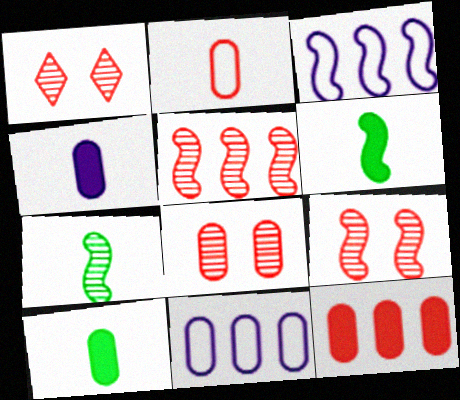[[1, 3, 10], 
[1, 6, 11], 
[1, 8, 9], 
[2, 8, 12], 
[3, 6, 9], 
[8, 10, 11]]